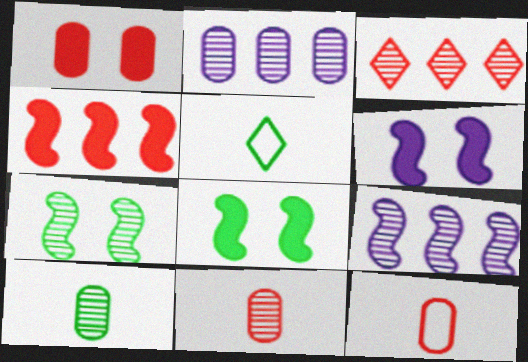[[1, 5, 9]]